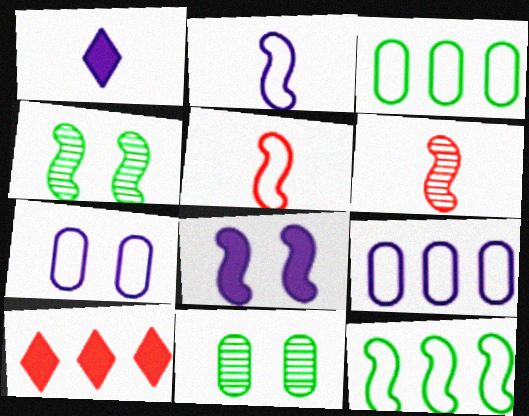[[2, 10, 11], 
[6, 8, 12]]